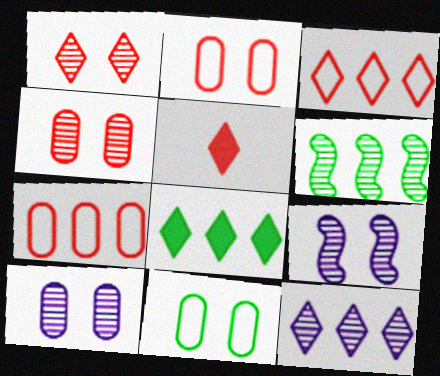[[1, 3, 5], 
[3, 8, 12]]